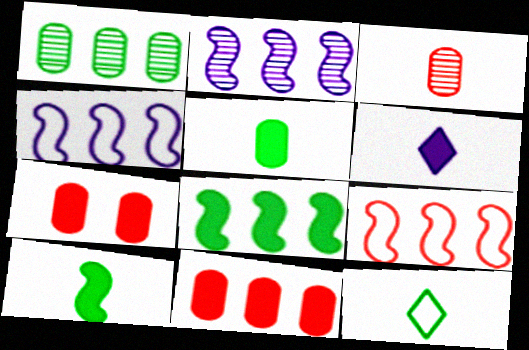[[2, 7, 12], 
[2, 8, 9], 
[6, 7, 8]]